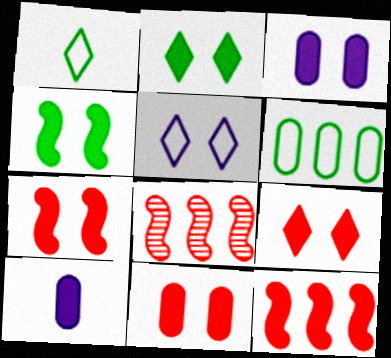[[1, 3, 8], 
[2, 3, 7], 
[2, 10, 12], 
[3, 4, 9], 
[7, 9, 11]]